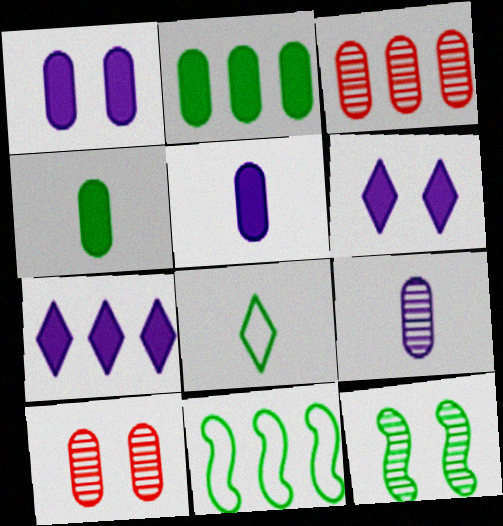[[2, 8, 12], 
[3, 7, 11]]